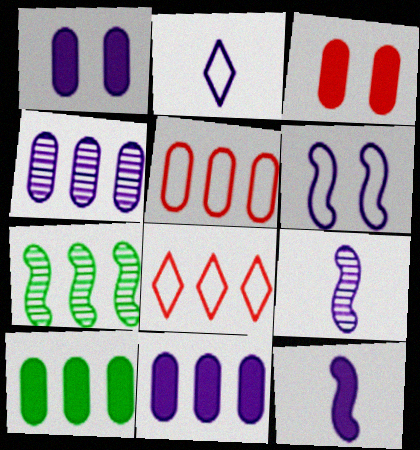[[2, 3, 7], 
[4, 5, 10], 
[7, 8, 11]]